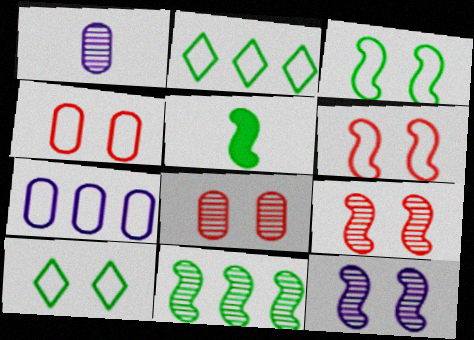[[3, 5, 11]]